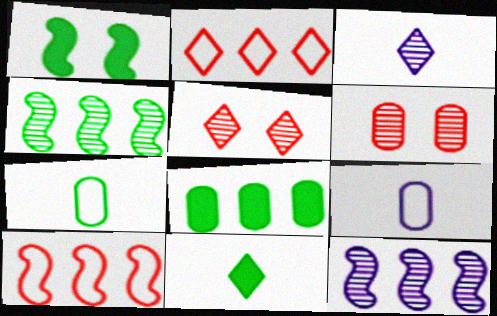[[1, 8, 11], 
[2, 8, 12], 
[3, 4, 6], 
[6, 8, 9]]